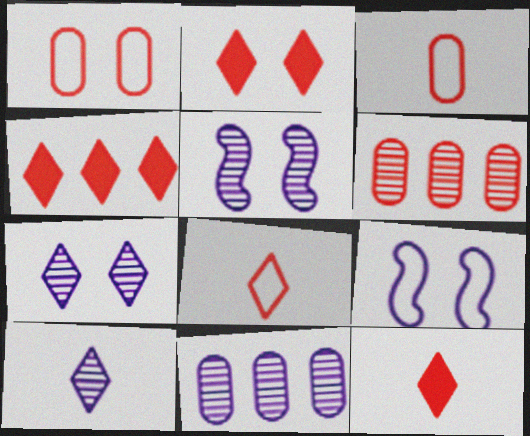[[2, 4, 12], 
[5, 10, 11]]